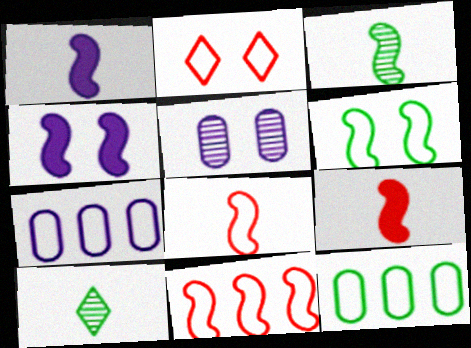[[1, 3, 8], 
[3, 4, 11]]